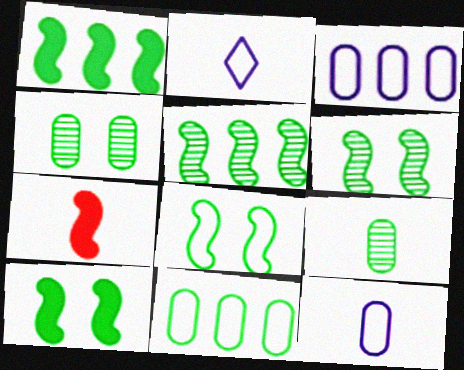[[2, 7, 9], 
[6, 8, 10]]